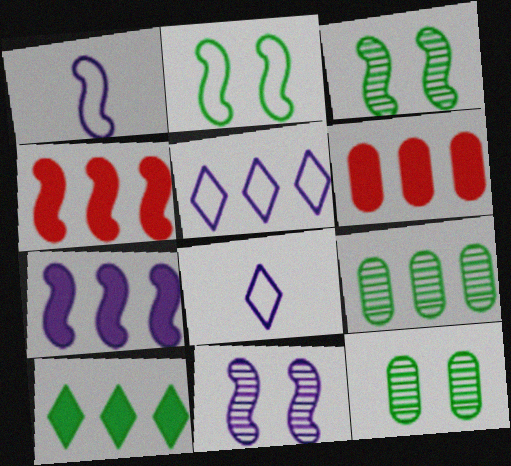[[1, 3, 4], 
[1, 7, 11], 
[3, 6, 8], 
[4, 5, 9], 
[4, 8, 12], 
[6, 7, 10]]